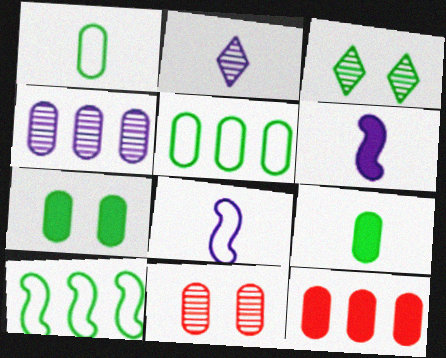[[3, 8, 12], 
[3, 9, 10], 
[4, 5, 12]]